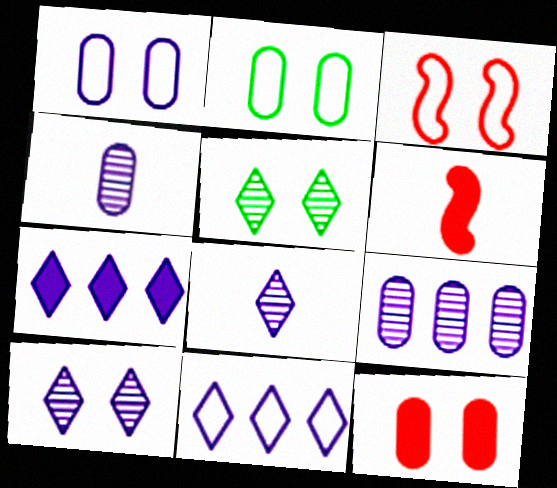[]